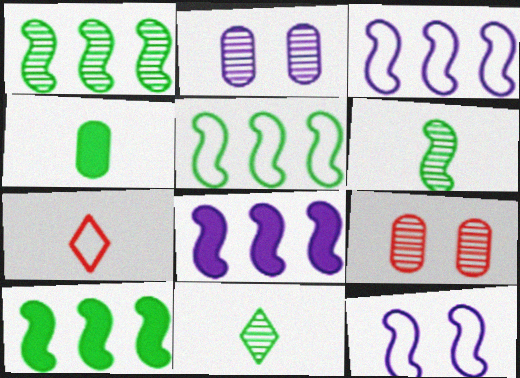[[1, 5, 10], 
[2, 7, 10]]